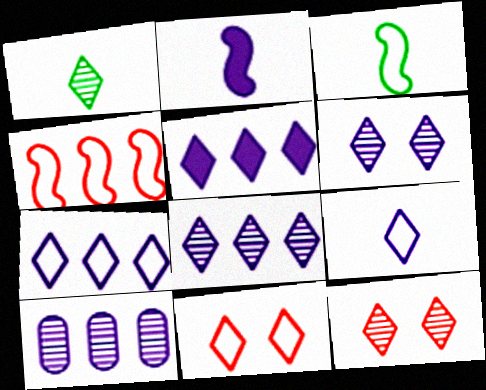[[1, 5, 11], 
[1, 8, 12], 
[5, 6, 9], 
[5, 7, 8]]